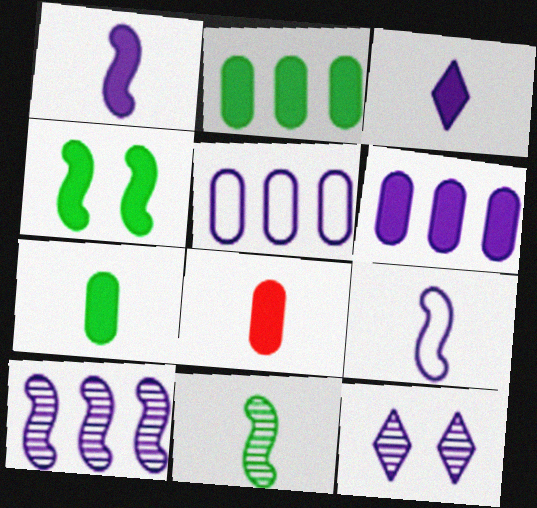[[1, 5, 12], 
[6, 9, 12]]